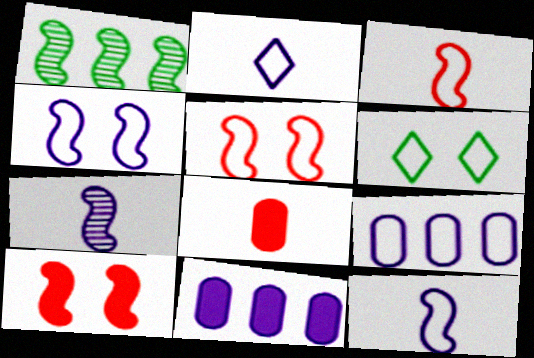[[1, 10, 12], 
[2, 4, 9], 
[3, 6, 9]]